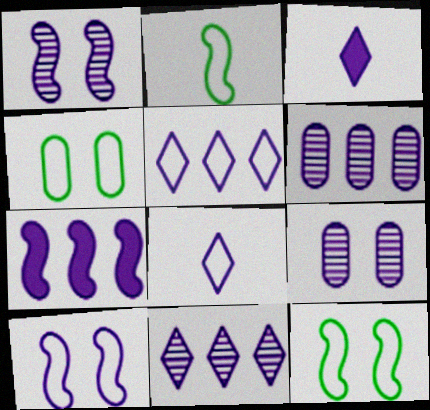[[3, 6, 10], 
[5, 6, 7], 
[7, 8, 9]]